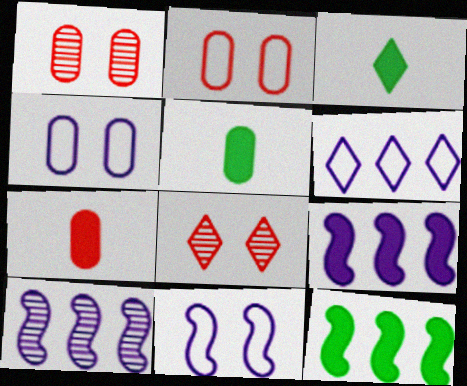[[2, 3, 10], 
[3, 6, 8]]